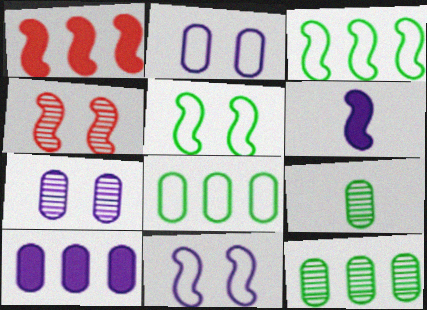[[3, 4, 6]]